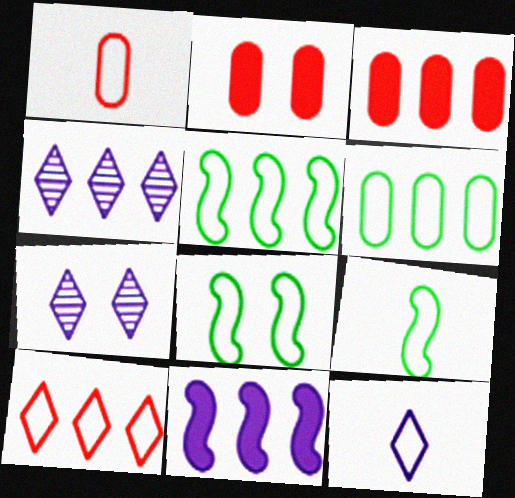[[1, 9, 12], 
[2, 4, 9], 
[2, 7, 8], 
[3, 4, 5], 
[3, 7, 9], 
[5, 8, 9]]